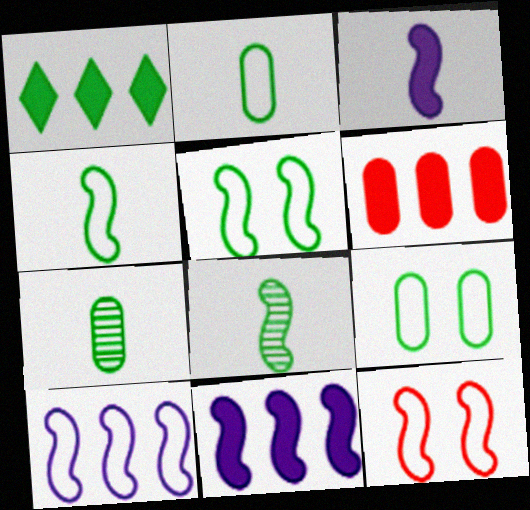[[1, 5, 7], 
[1, 6, 11], 
[1, 8, 9], 
[4, 10, 12], 
[8, 11, 12]]